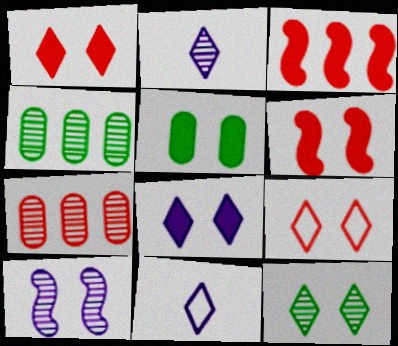[[4, 6, 11], 
[5, 6, 8], 
[5, 9, 10], 
[8, 9, 12]]